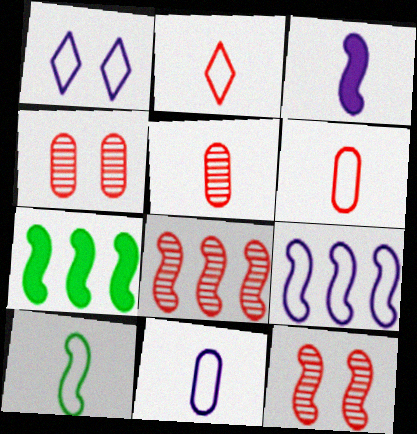[[1, 5, 7], 
[1, 9, 11], 
[2, 10, 11], 
[7, 8, 9]]